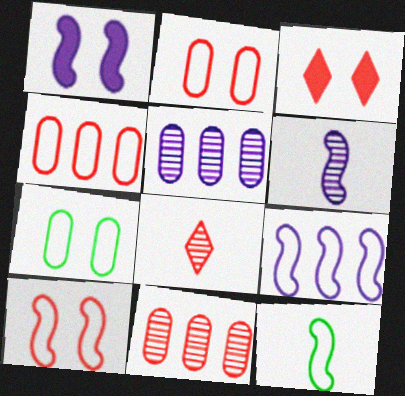[[1, 6, 9], 
[3, 5, 12], 
[9, 10, 12]]